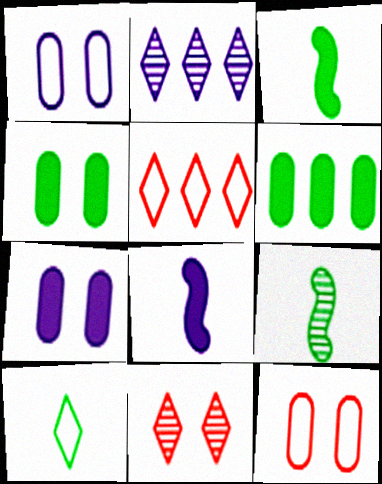[[1, 2, 8], 
[2, 3, 12], 
[5, 7, 9]]